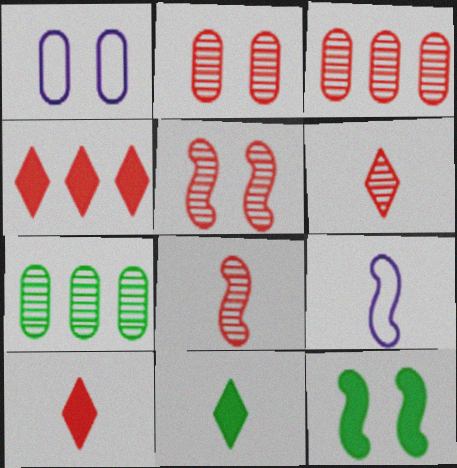[[3, 5, 6]]